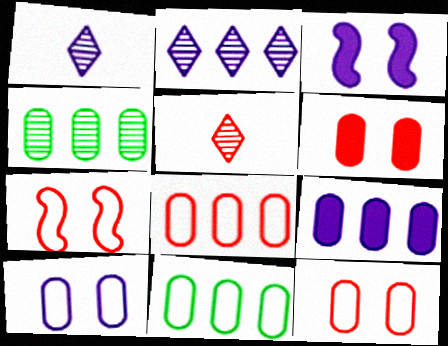[[3, 5, 11], 
[4, 8, 9]]